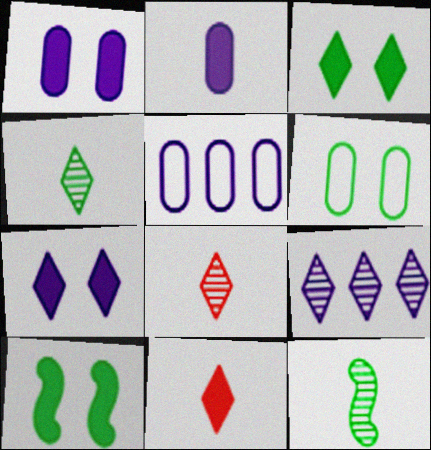[[5, 8, 10]]